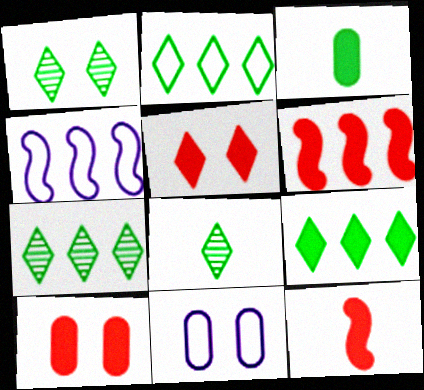[[1, 7, 8], 
[2, 7, 9], 
[4, 8, 10], 
[6, 8, 11], 
[7, 11, 12]]